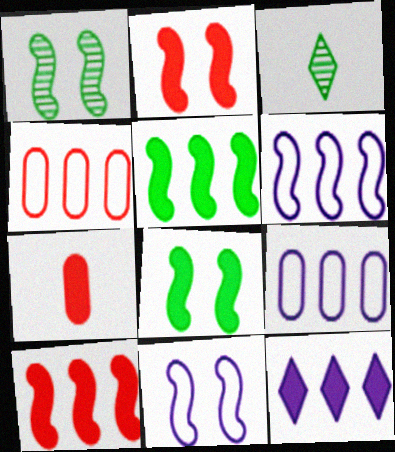[[1, 2, 11], 
[2, 3, 9], 
[7, 8, 12]]